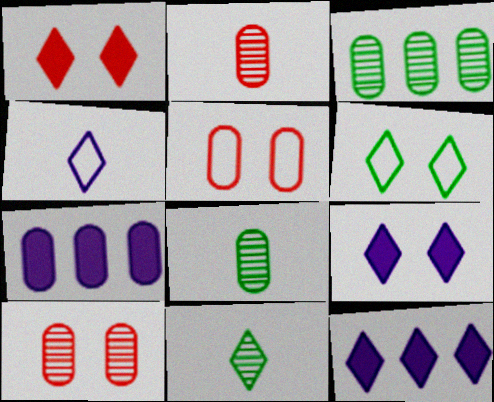[[5, 7, 8]]